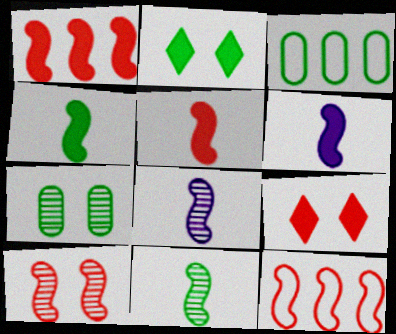[[2, 3, 11], 
[3, 8, 9], 
[4, 5, 6], 
[5, 10, 12]]